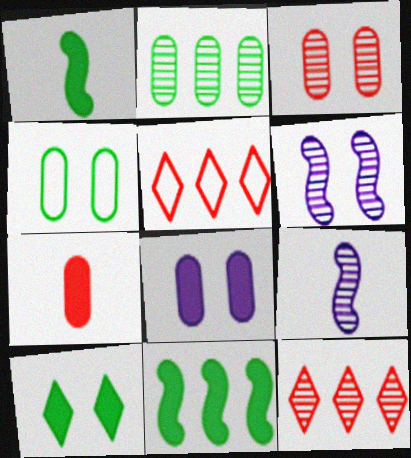[[3, 4, 8]]